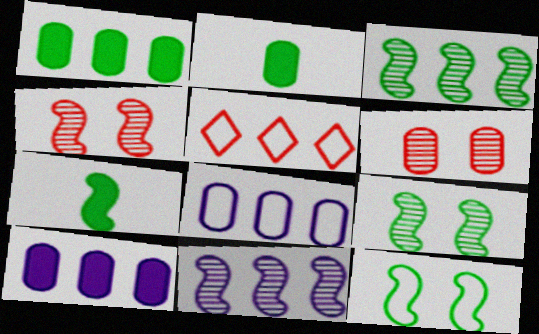[[1, 5, 11], 
[2, 6, 8], 
[3, 5, 10], 
[3, 7, 12]]